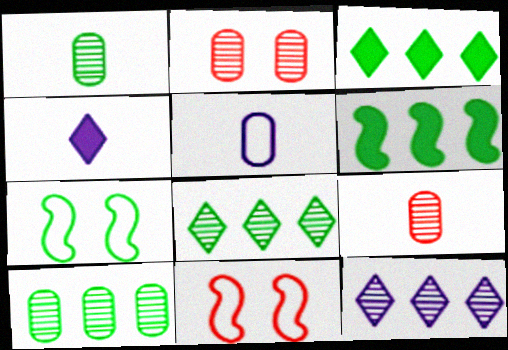[[1, 3, 7], 
[4, 10, 11]]